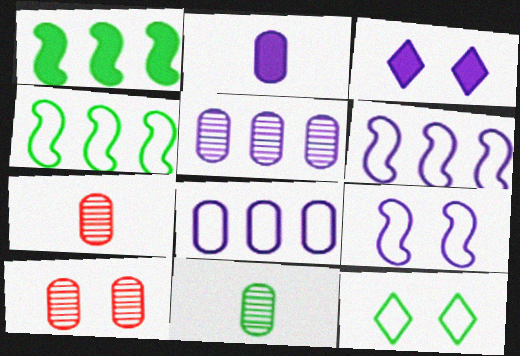[[1, 11, 12], 
[3, 4, 7], 
[5, 10, 11]]